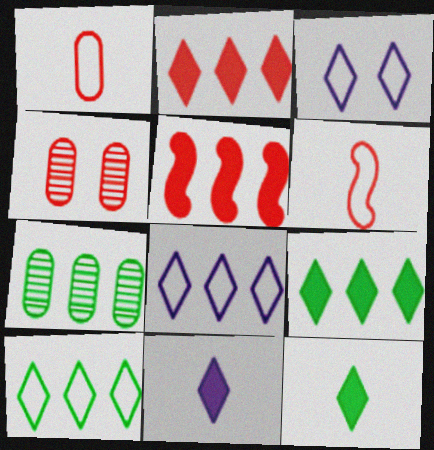[[2, 4, 6], 
[5, 7, 8]]